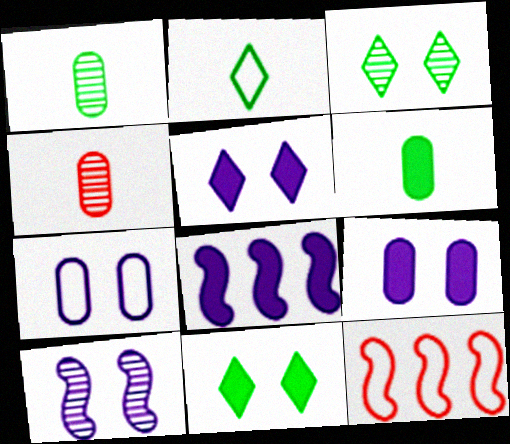[[1, 5, 12], 
[2, 7, 12], 
[5, 7, 10]]